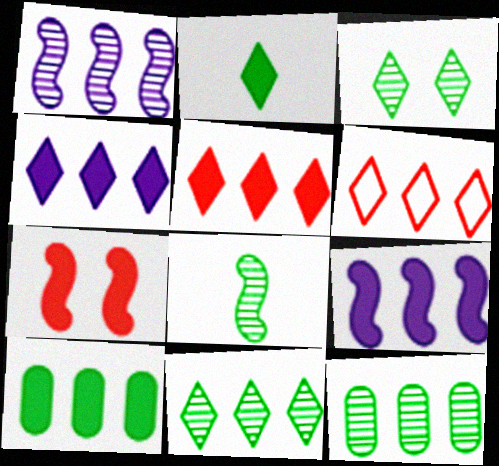[[1, 6, 10], 
[3, 8, 12], 
[4, 6, 11], 
[5, 9, 10], 
[6, 9, 12]]